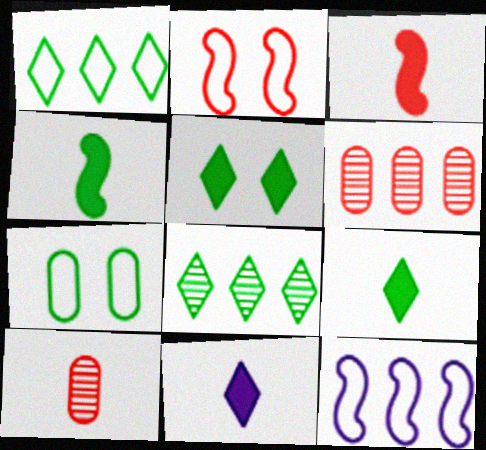[[4, 7, 8], 
[5, 10, 12]]